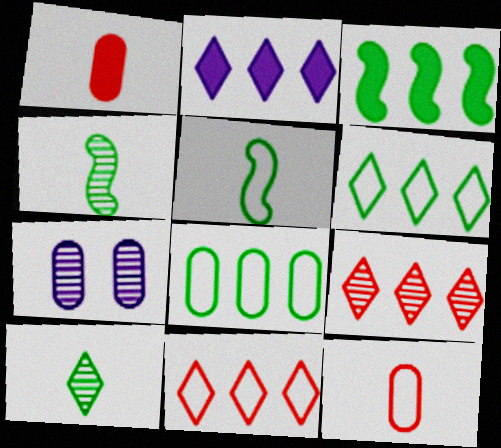[[1, 7, 8], 
[2, 6, 9], 
[4, 7, 9]]